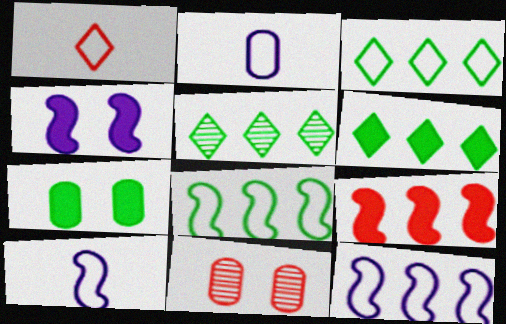[[1, 9, 11], 
[3, 5, 6], 
[6, 10, 11]]